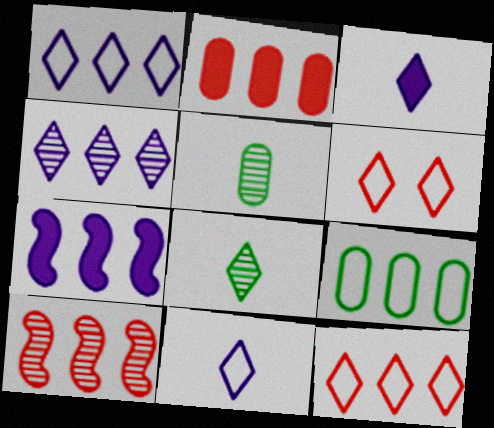[[2, 10, 12], 
[5, 6, 7]]